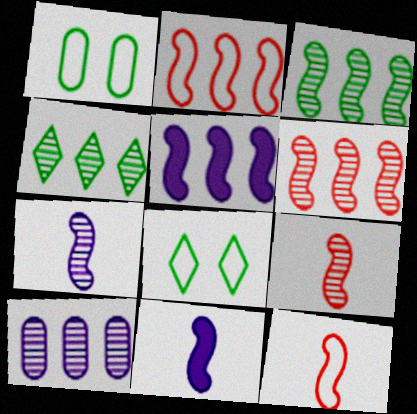[[2, 3, 5], 
[4, 6, 10]]